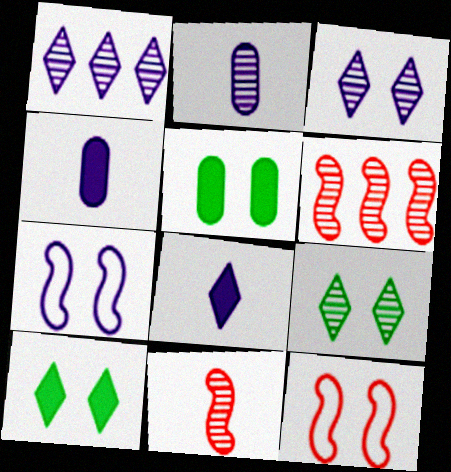[[1, 4, 7], 
[2, 6, 9], 
[3, 5, 12]]